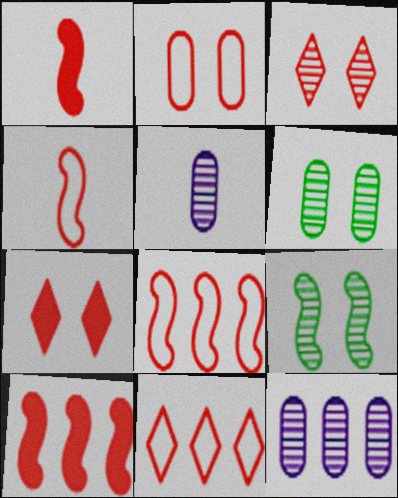[[2, 4, 11]]